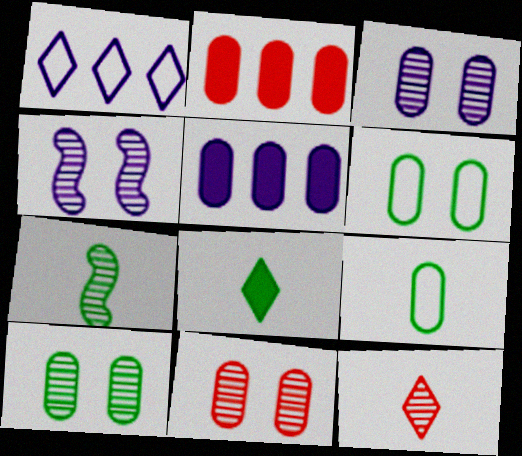[[2, 3, 9], 
[3, 10, 11], 
[5, 9, 11], 
[7, 8, 9]]